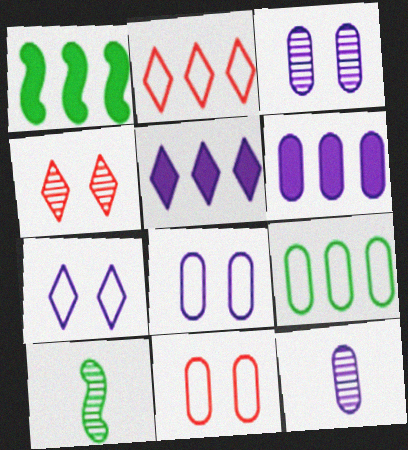[[5, 10, 11], 
[6, 8, 12]]